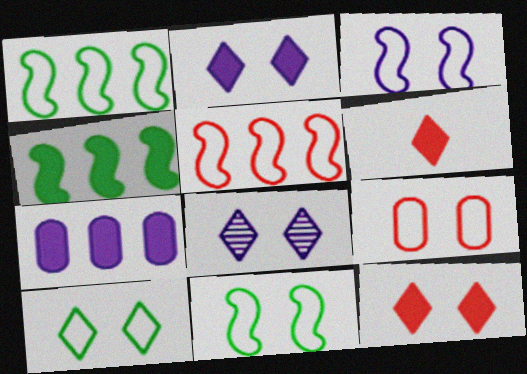[[3, 9, 10], 
[8, 10, 12]]